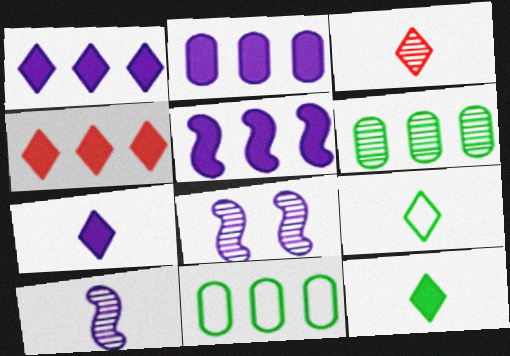[[1, 2, 5], 
[3, 6, 8], 
[3, 7, 9]]